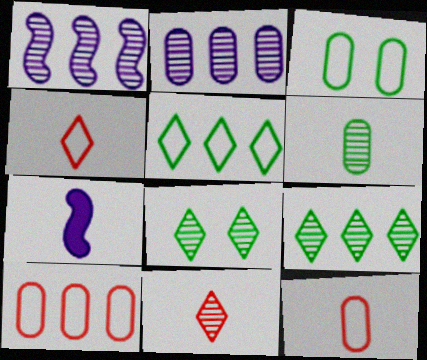[[4, 6, 7], 
[7, 8, 10]]